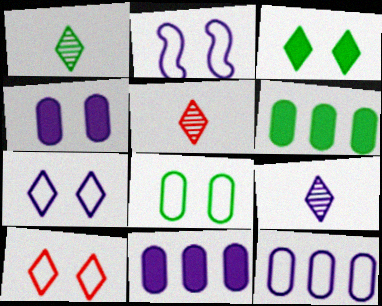[[1, 5, 9], 
[2, 5, 6], 
[2, 8, 10], 
[2, 9, 11]]